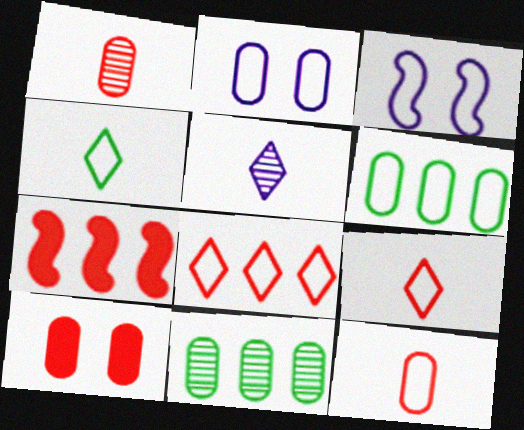[[2, 6, 12], 
[3, 6, 9]]